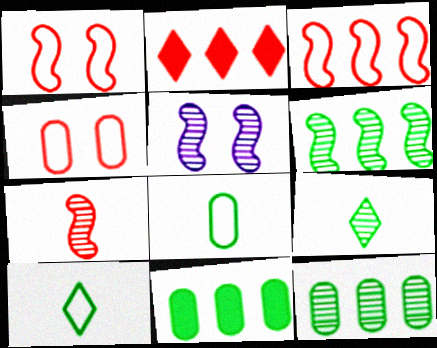[[2, 4, 7], 
[2, 5, 8], 
[5, 6, 7]]